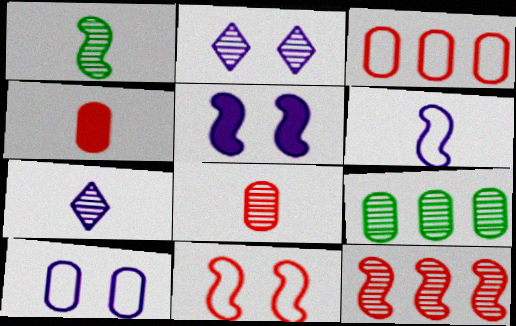[[1, 7, 8], 
[2, 5, 10], 
[4, 9, 10]]